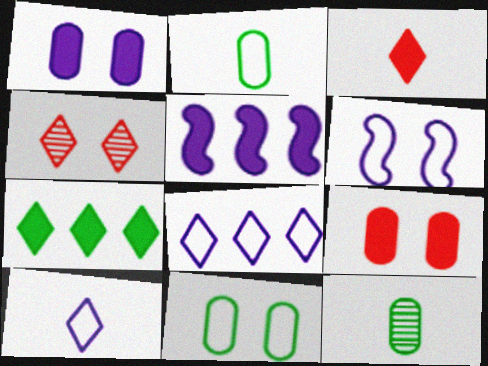[[2, 4, 5], 
[4, 7, 10]]